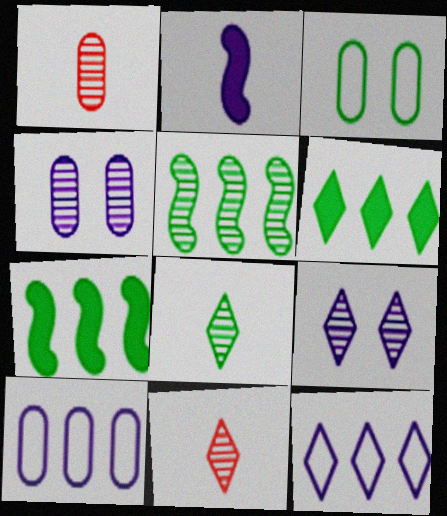[[1, 5, 9], 
[2, 4, 12], 
[2, 9, 10], 
[3, 7, 8], 
[4, 5, 11]]